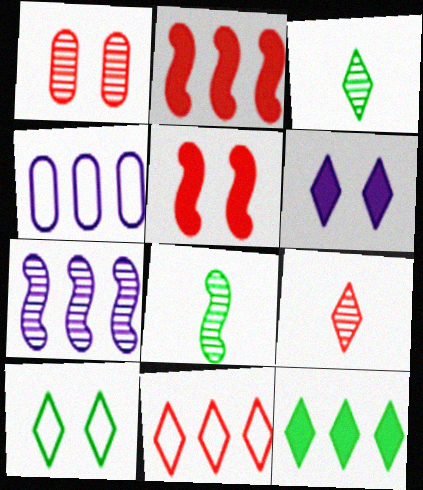[[1, 3, 7], 
[3, 4, 5], 
[3, 6, 11], 
[3, 10, 12]]